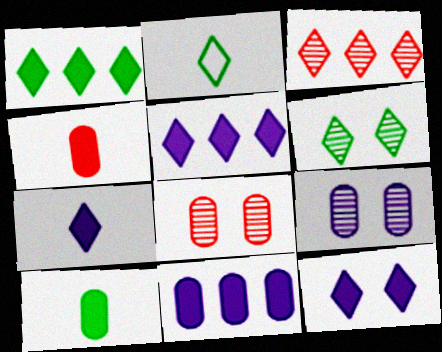[[1, 2, 6], 
[2, 3, 12], 
[5, 7, 12]]